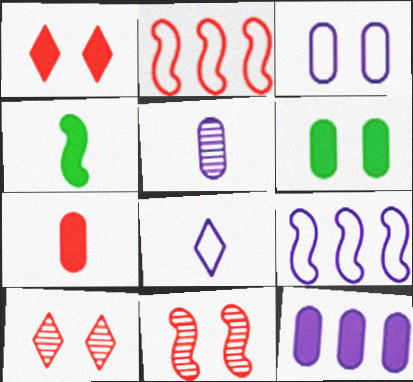[[1, 4, 12], 
[2, 7, 10], 
[3, 5, 12], 
[3, 8, 9], 
[4, 9, 11], 
[6, 7, 12]]